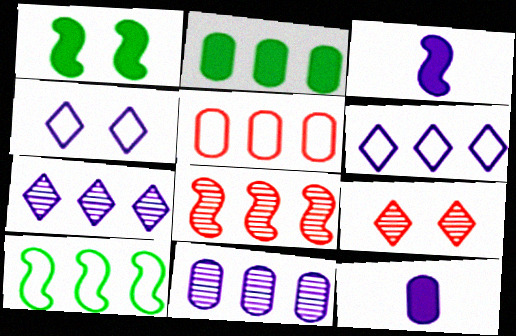[[2, 5, 11], 
[2, 6, 8], 
[3, 4, 11], 
[5, 6, 10], 
[9, 10, 12]]